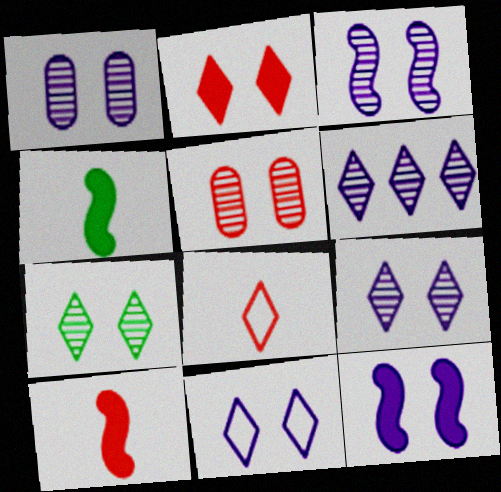[[1, 3, 9], 
[1, 11, 12], 
[2, 7, 11], 
[3, 5, 7]]